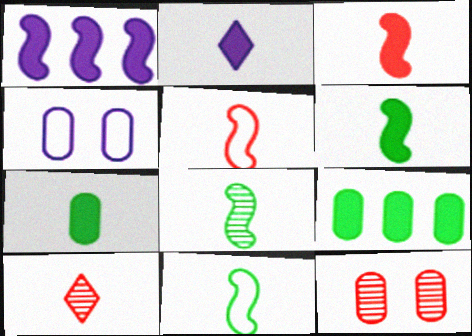[[2, 3, 7], 
[6, 8, 11]]